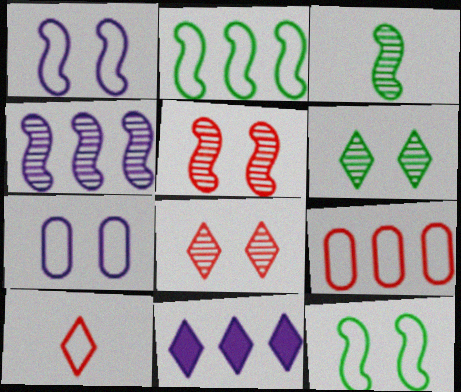[[2, 7, 10], 
[3, 4, 5], 
[6, 10, 11]]